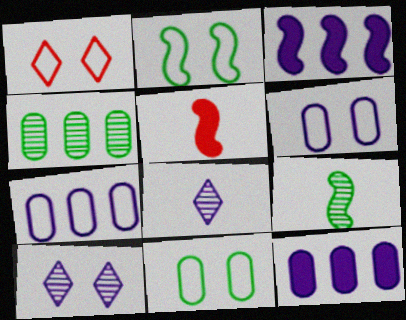[[1, 2, 6], 
[1, 9, 12], 
[3, 6, 8]]